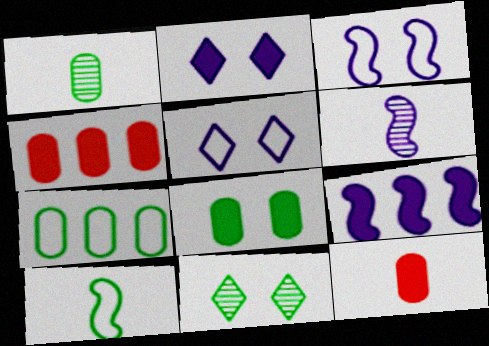[[1, 7, 8], 
[3, 6, 9]]